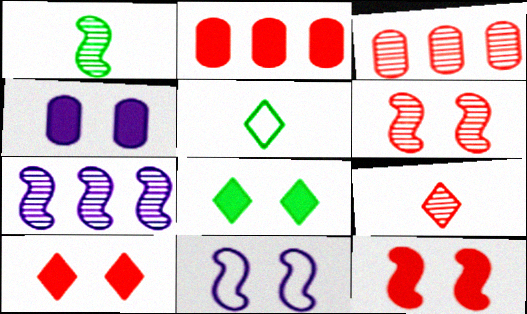[[1, 6, 7], 
[3, 6, 9], 
[4, 8, 12]]